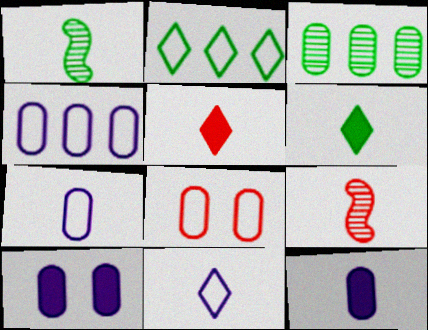[[1, 5, 7], 
[2, 9, 10], 
[3, 8, 12], 
[6, 7, 9]]